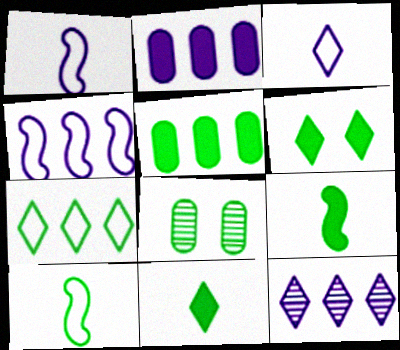[[2, 4, 12], 
[5, 6, 9], 
[7, 8, 9]]